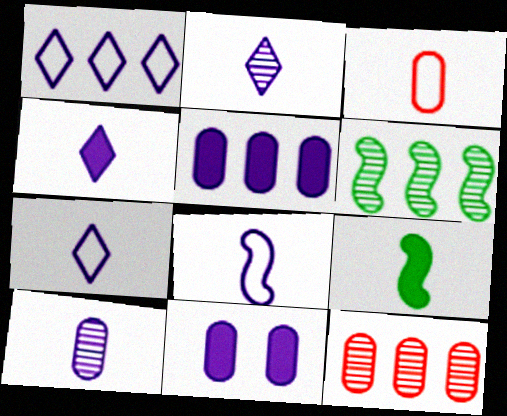[[2, 3, 9], 
[2, 4, 7], 
[4, 8, 10]]